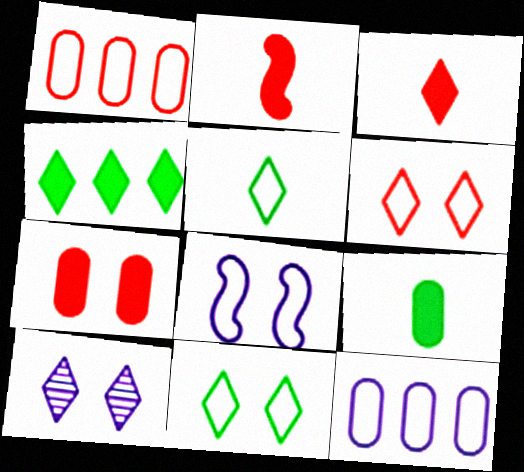[[1, 5, 8]]